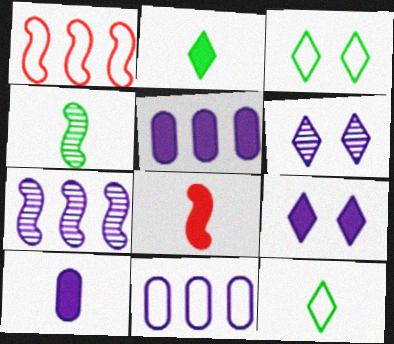[[2, 8, 10]]